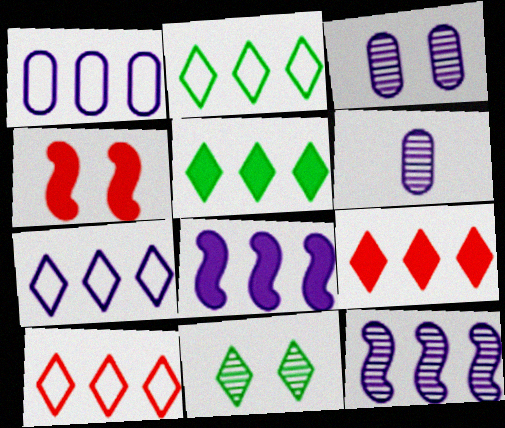[[2, 4, 6], 
[2, 7, 10]]